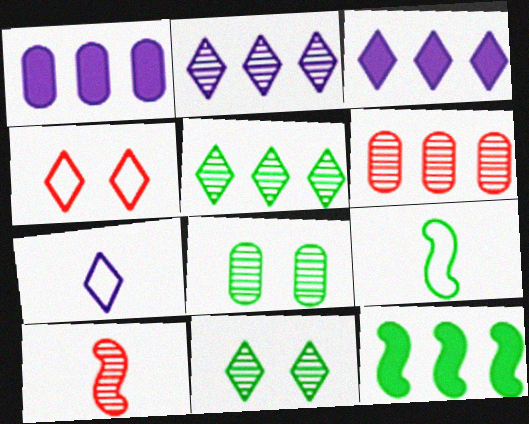[[2, 8, 10]]